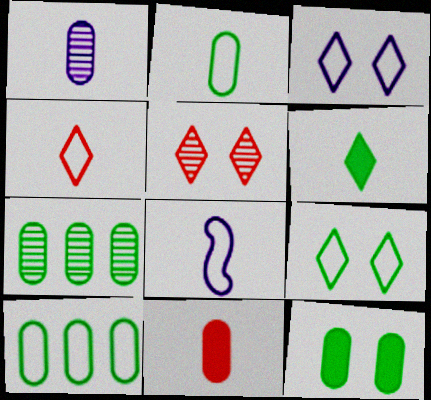[[1, 2, 11], 
[2, 4, 8], 
[2, 7, 12]]